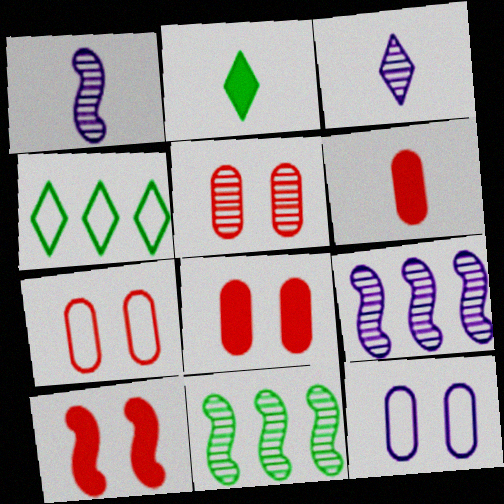[[1, 4, 8], 
[2, 7, 9], 
[3, 5, 11], 
[5, 7, 8]]